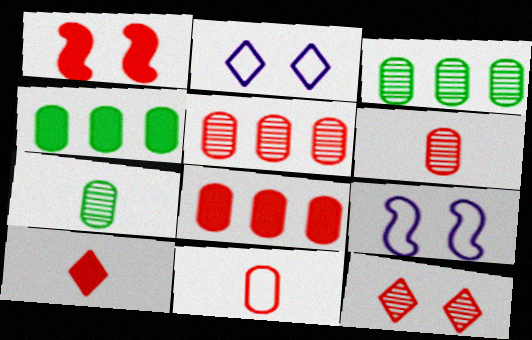[[1, 8, 10], 
[3, 9, 10]]